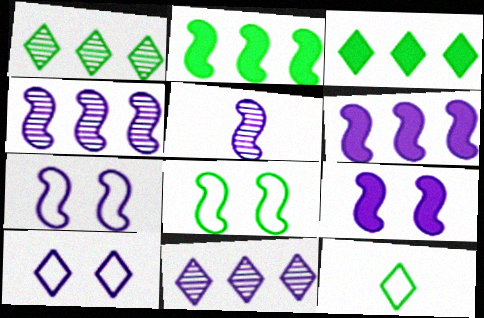[[5, 6, 7]]